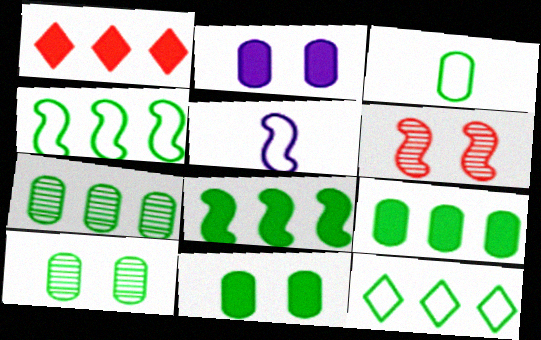[[1, 5, 10], 
[3, 7, 11], 
[3, 9, 10], 
[5, 6, 8], 
[7, 8, 12]]